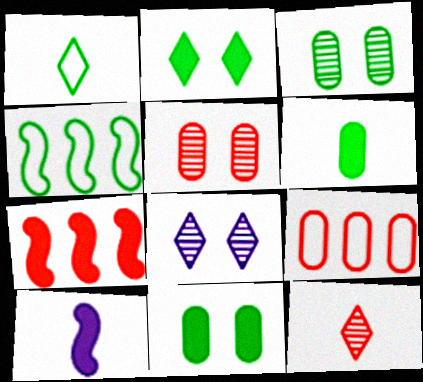[]